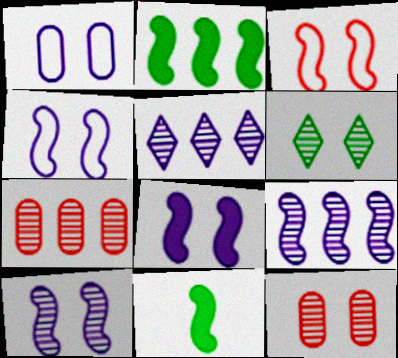[[3, 9, 11], 
[4, 8, 10], 
[6, 10, 12]]